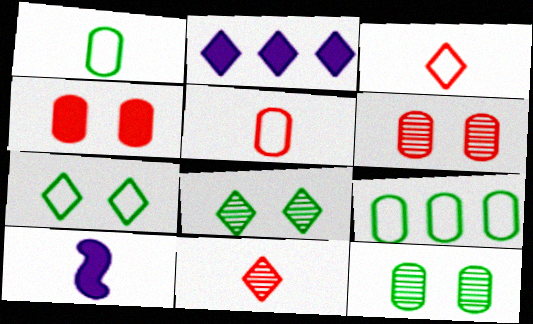[[1, 10, 11], 
[2, 3, 8], 
[2, 7, 11]]